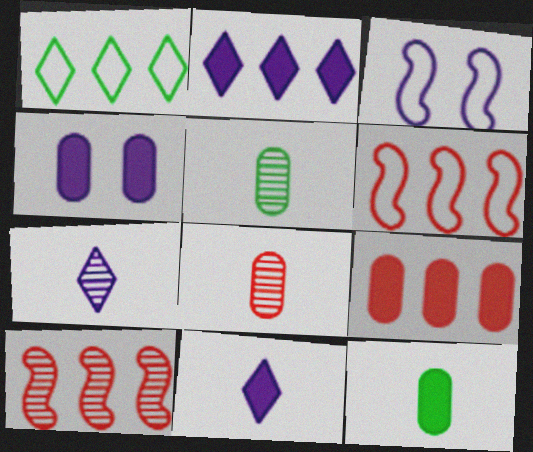[[4, 9, 12]]